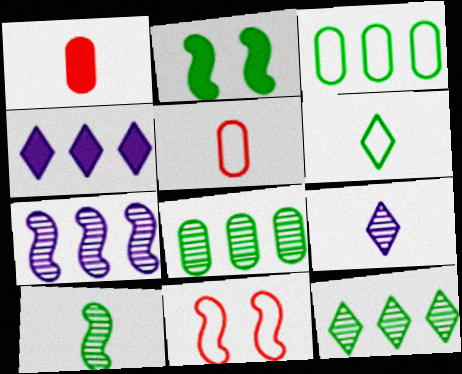[[1, 2, 4], 
[2, 6, 8]]